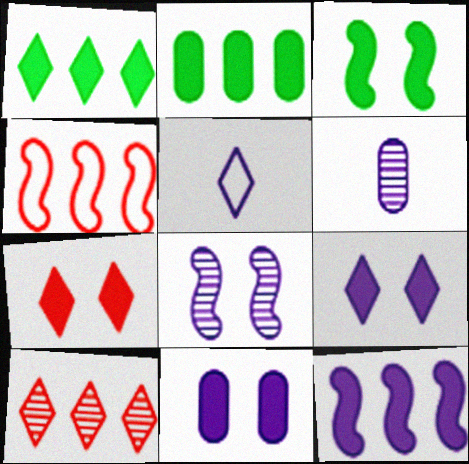[[3, 7, 11]]